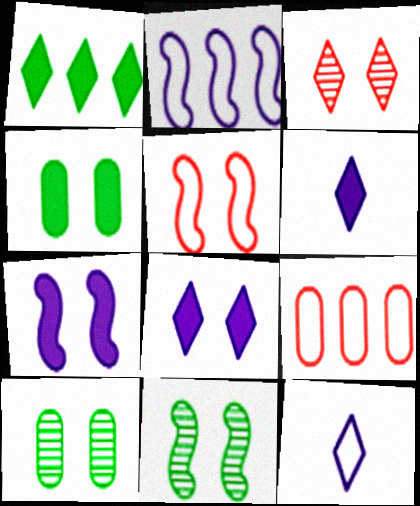[[1, 3, 12], 
[5, 7, 11], 
[5, 8, 10], 
[6, 9, 11]]